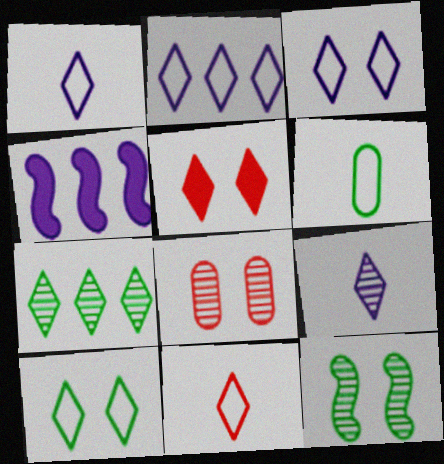[[1, 2, 3], 
[1, 5, 7], 
[2, 10, 11]]